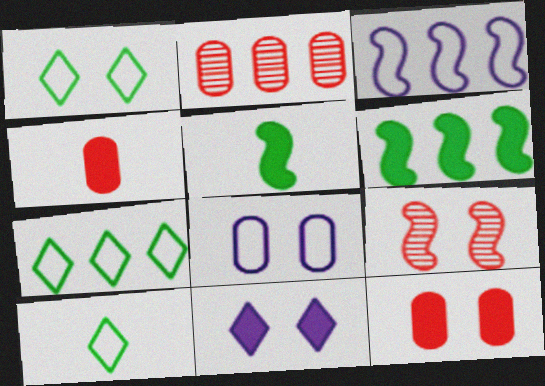[[1, 7, 10], 
[3, 5, 9], 
[4, 6, 11]]